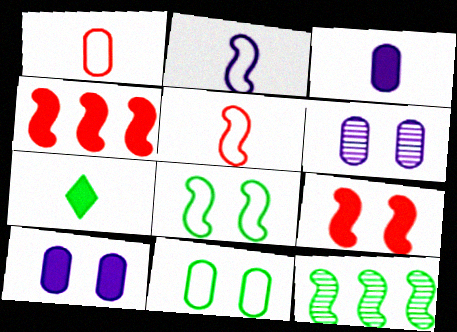[[2, 9, 12], 
[4, 7, 10], 
[7, 11, 12]]